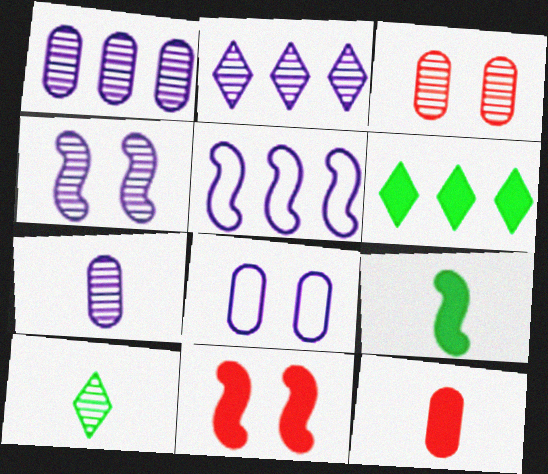[[2, 4, 7]]